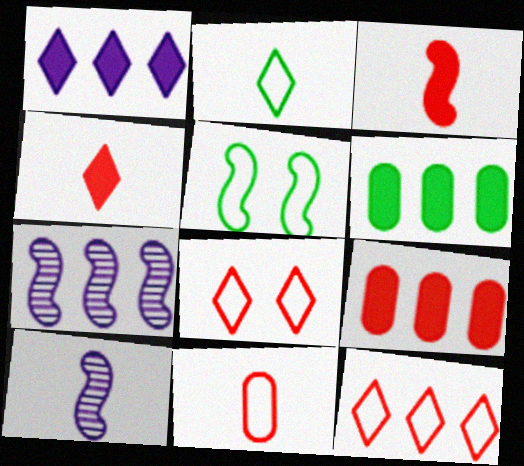[[3, 5, 7], 
[6, 7, 12], 
[6, 8, 10]]